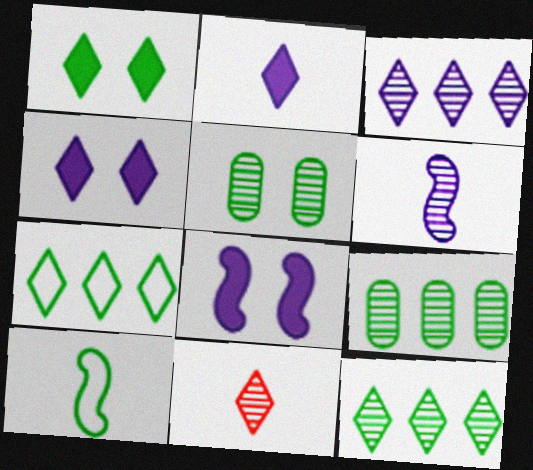[[1, 9, 10], 
[4, 7, 11]]